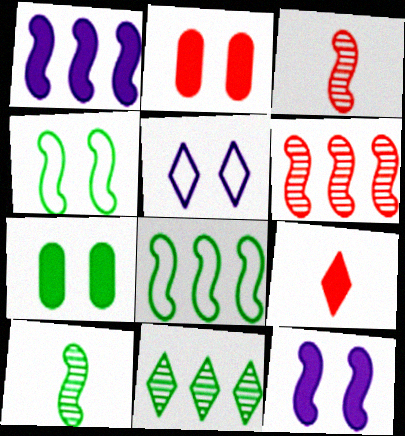[[1, 3, 4], 
[1, 6, 8], 
[1, 7, 9], 
[3, 8, 12], 
[5, 9, 11]]